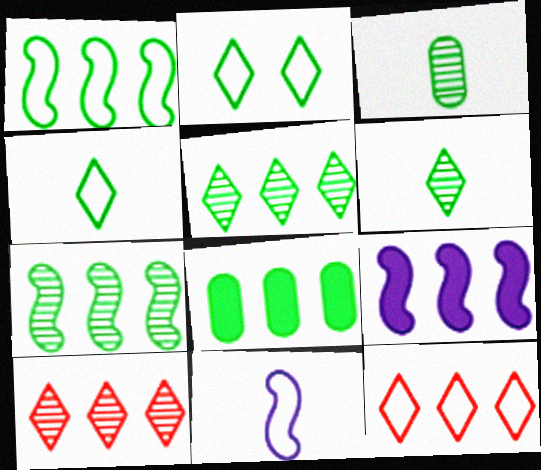[[1, 5, 8]]